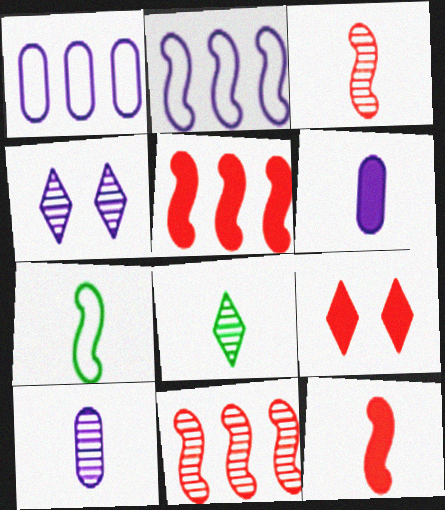[[2, 4, 6], 
[3, 8, 10]]